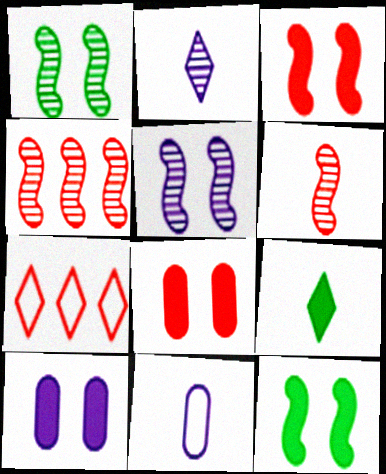[[6, 7, 8], 
[6, 9, 11]]